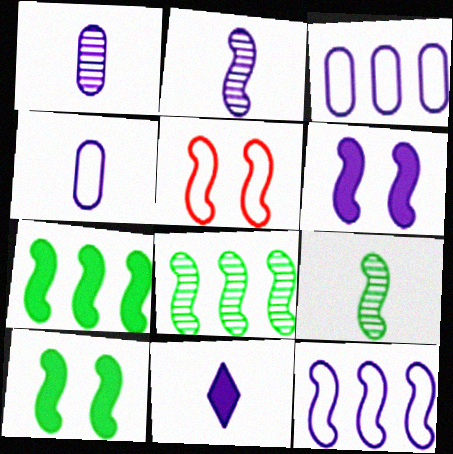[[2, 4, 11], 
[2, 5, 7], 
[2, 6, 12]]